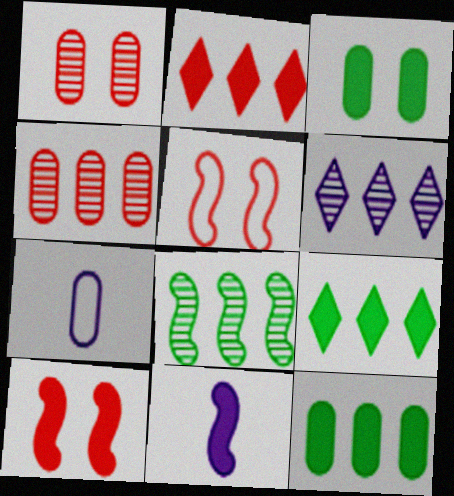[[1, 7, 12], 
[2, 3, 11], 
[3, 4, 7], 
[4, 6, 8], 
[5, 8, 11]]